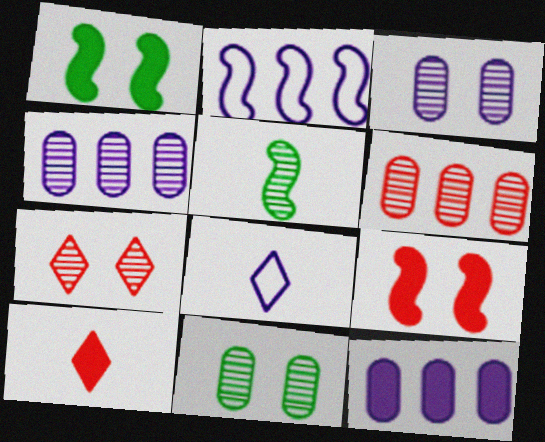[[1, 6, 8], 
[1, 10, 12], 
[2, 5, 9], 
[2, 10, 11], 
[4, 5, 7]]